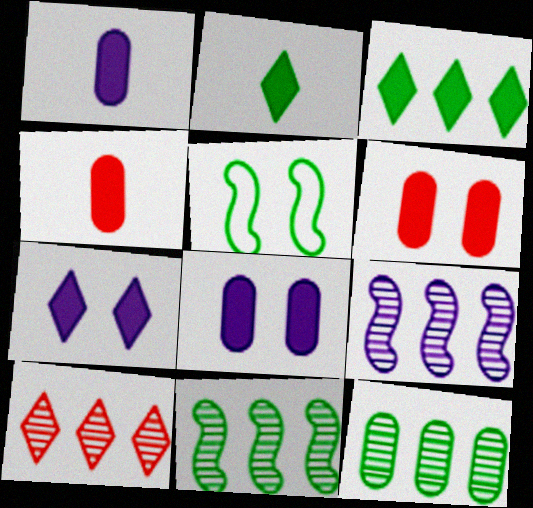[[1, 5, 10], 
[2, 5, 12], 
[9, 10, 12]]